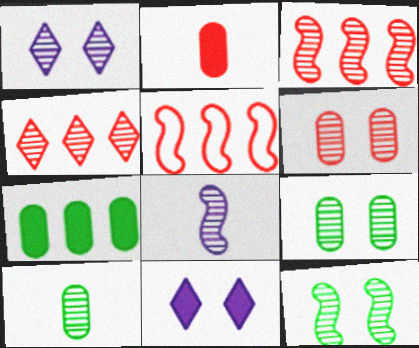[[1, 3, 10], 
[1, 6, 12], 
[3, 8, 12], 
[4, 8, 9], 
[5, 10, 11]]